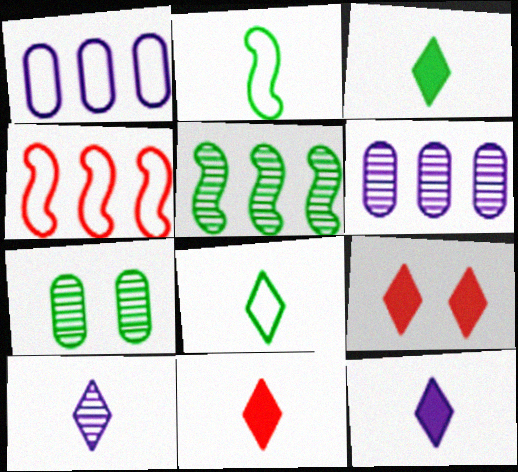[[2, 6, 9], 
[3, 11, 12], 
[4, 7, 12], 
[8, 10, 11]]